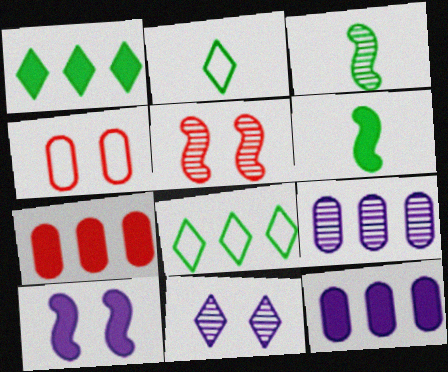[[2, 5, 12]]